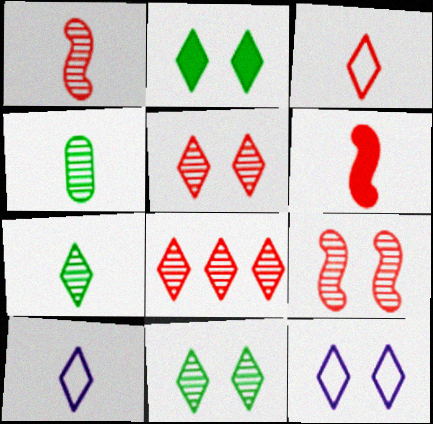[[2, 5, 12], 
[2, 8, 10], 
[4, 6, 10]]